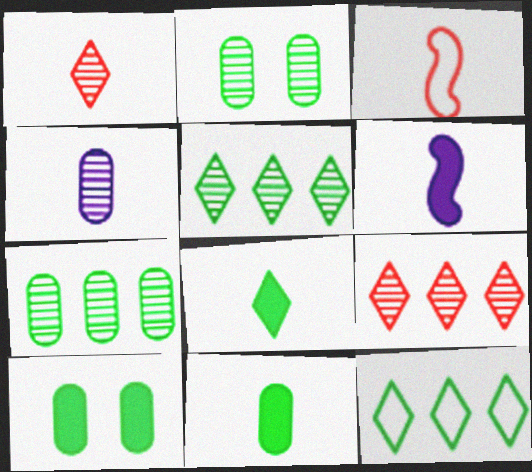[[3, 4, 8]]